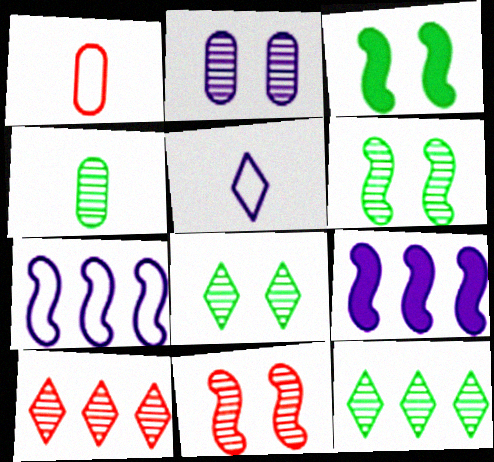[[1, 8, 9], 
[2, 5, 9], 
[2, 8, 11], 
[4, 6, 12]]